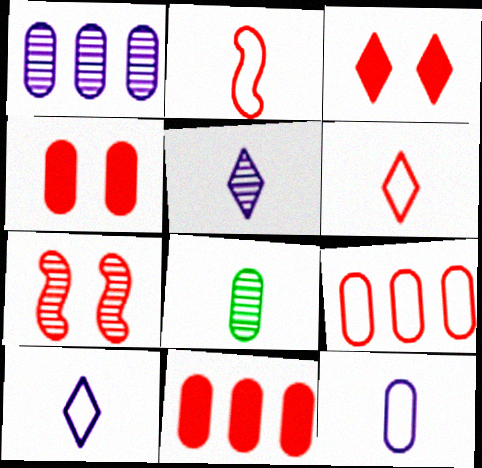[[6, 7, 11]]